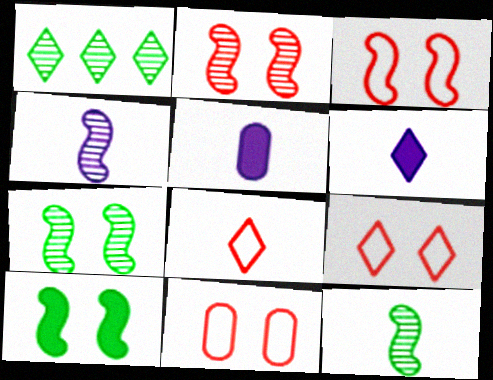[[1, 3, 5], 
[1, 6, 9], 
[3, 9, 11], 
[5, 8, 12]]